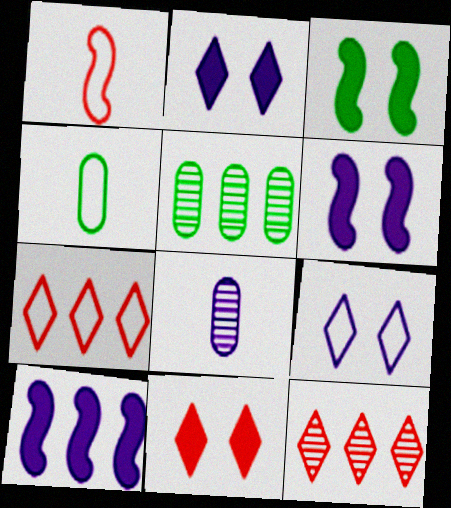[[1, 2, 5], 
[3, 7, 8], 
[4, 6, 12], 
[5, 7, 10], 
[8, 9, 10]]